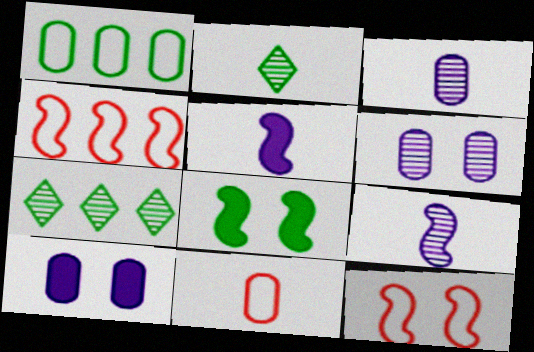[[1, 2, 8], 
[2, 4, 10], 
[2, 5, 11], 
[4, 8, 9]]